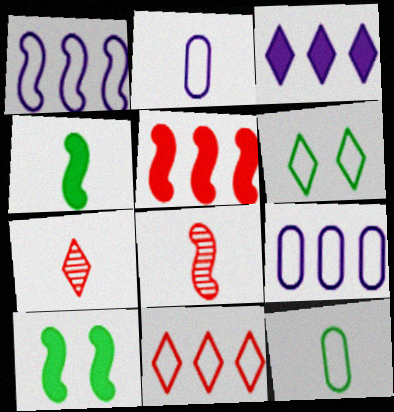[[1, 8, 10], 
[2, 4, 7], 
[3, 6, 7], 
[7, 9, 10]]